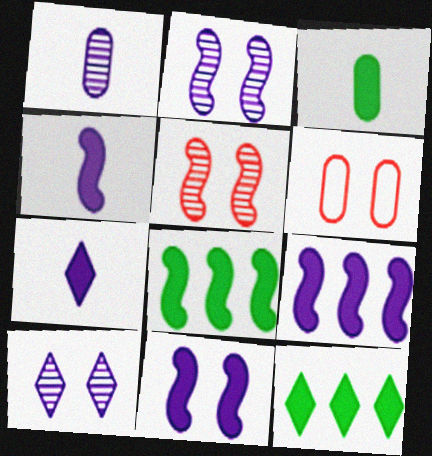[[4, 9, 11]]